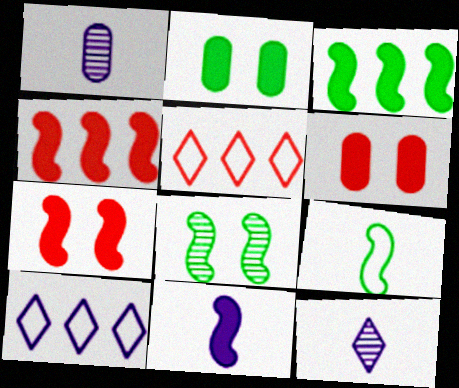[[3, 7, 11], 
[3, 8, 9]]